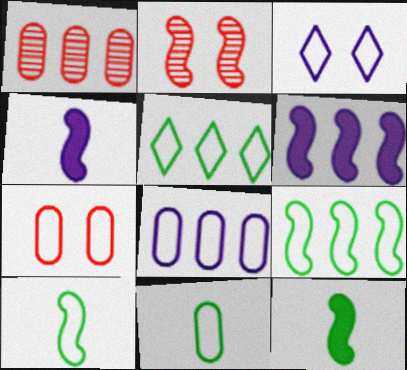[[1, 3, 12], 
[1, 5, 6], 
[2, 4, 9], 
[2, 6, 10], 
[7, 8, 11]]